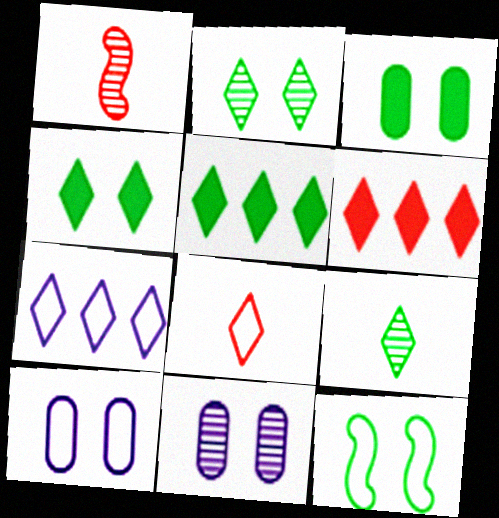[[1, 3, 7], 
[1, 5, 10], 
[2, 3, 12]]